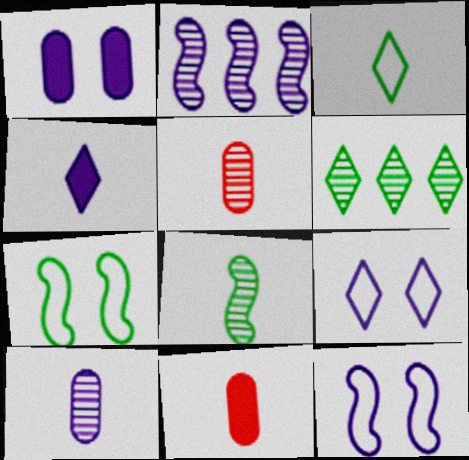[[6, 11, 12]]